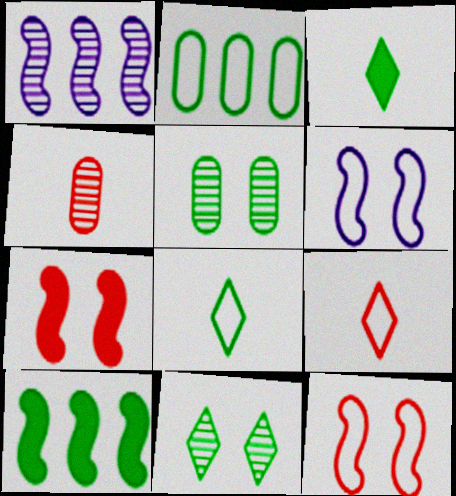[[1, 4, 11], 
[2, 6, 9], 
[5, 8, 10]]